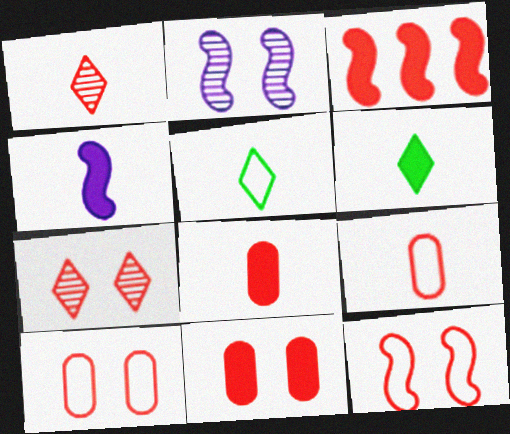[[1, 3, 10], 
[3, 7, 9], 
[4, 6, 8], 
[7, 11, 12]]